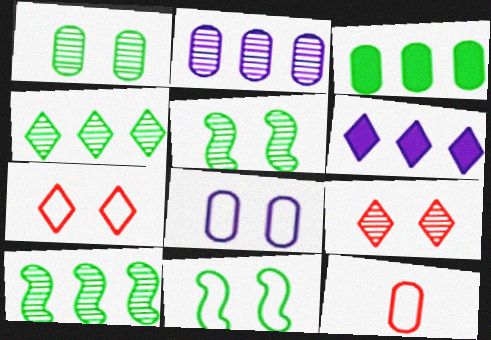[[5, 6, 12], 
[7, 8, 11]]